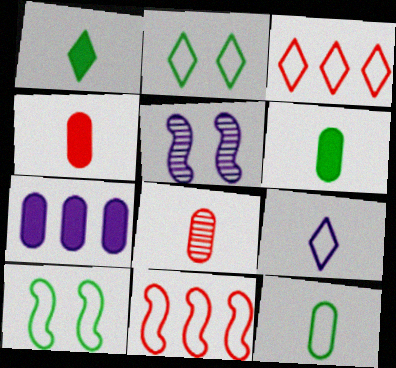[[2, 3, 9], 
[3, 5, 6], 
[5, 7, 9]]